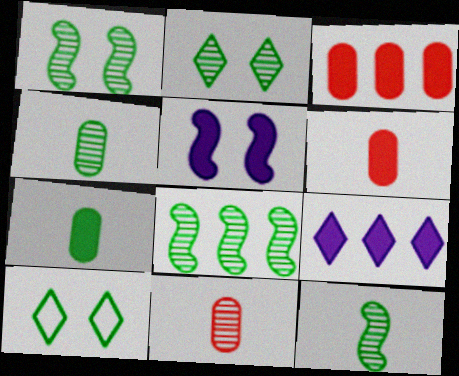[[1, 8, 12], 
[2, 4, 8], 
[7, 8, 10]]